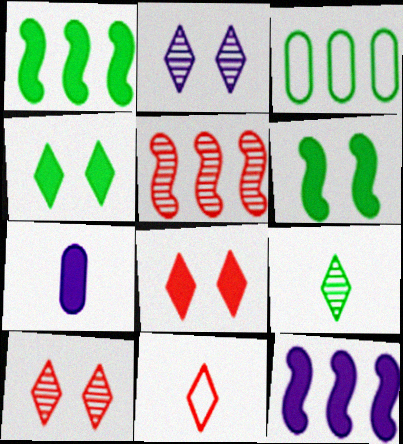[[1, 7, 8], 
[3, 6, 9]]